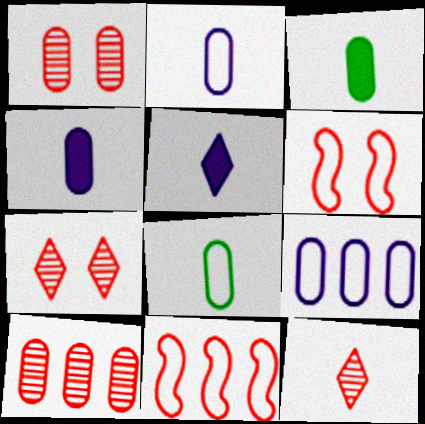[[1, 3, 9]]